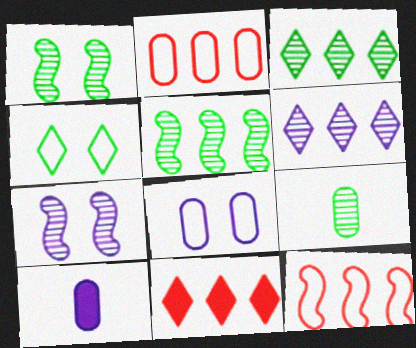[[1, 3, 9]]